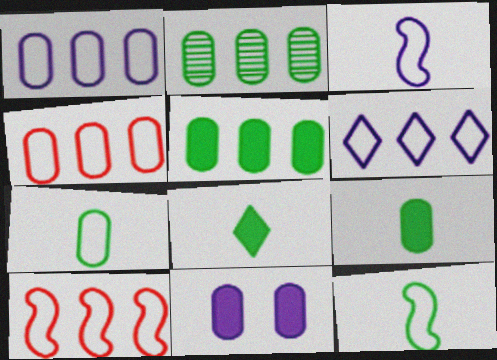[]